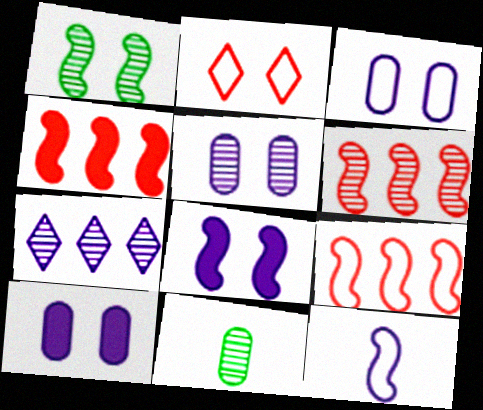[[1, 2, 10], 
[1, 4, 12], 
[3, 5, 10], 
[4, 6, 9], 
[7, 10, 12]]